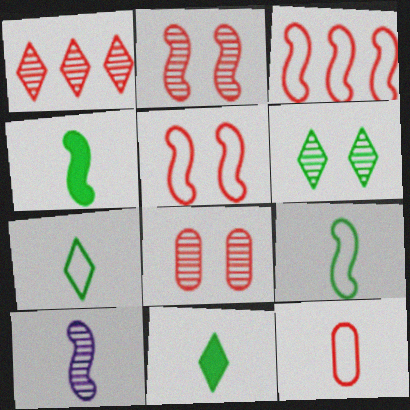[[10, 11, 12]]